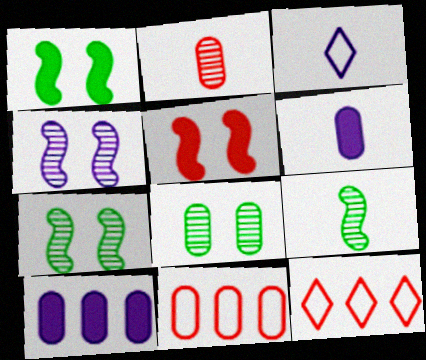[[2, 5, 12], 
[3, 4, 10], 
[6, 7, 12], 
[6, 8, 11]]